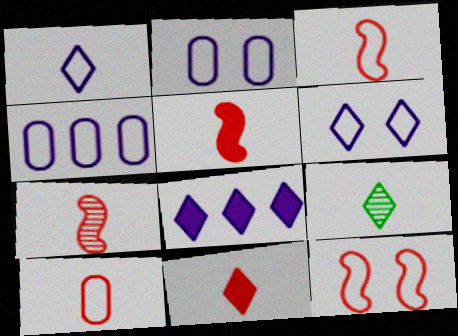[[1, 9, 11], 
[3, 5, 7], 
[7, 10, 11]]